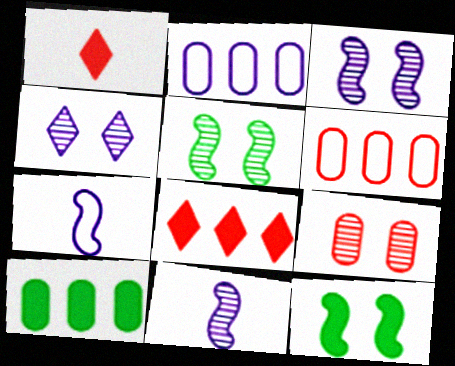[[1, 2, 5], 
[4, 5, 9]]